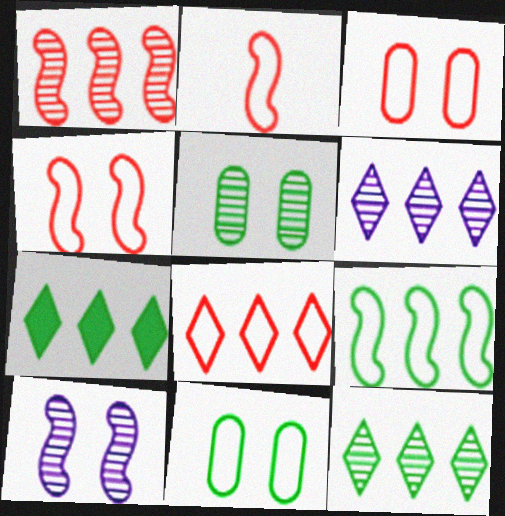[[2, 3, 8], 
[6, 7, 8]]